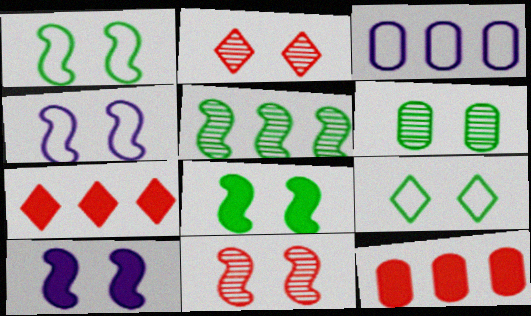[[1, 10, 11], 
[3, 5, 7], 
[4, 8, 11], 
[6, 8, 9]]